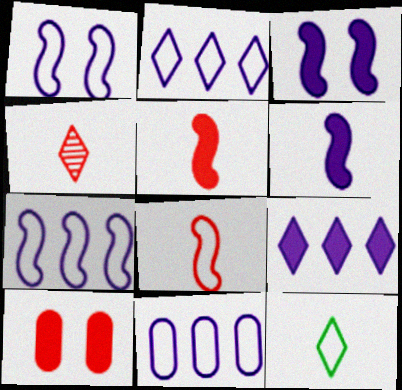[[2, 7, 11]]